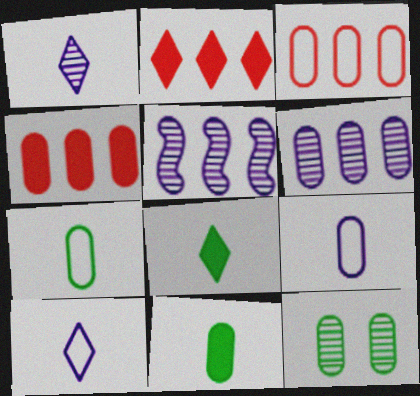[[4, 9, 12]]